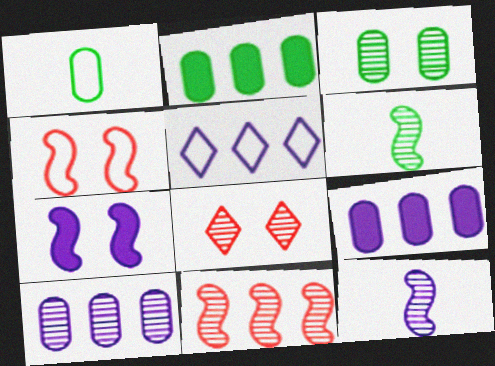[[1, 2, 3], 
[1, 4, 5], 
[2, 5, 11], 
[6, 8, 10]]